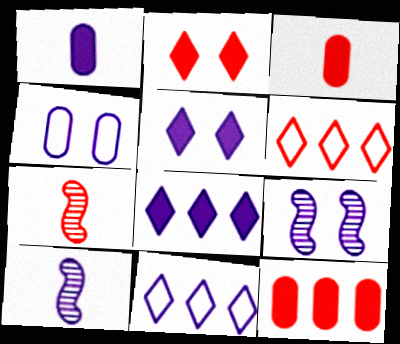[[1, 9, 11], 
[4, 5, 9], 
[4, 8, 10]]